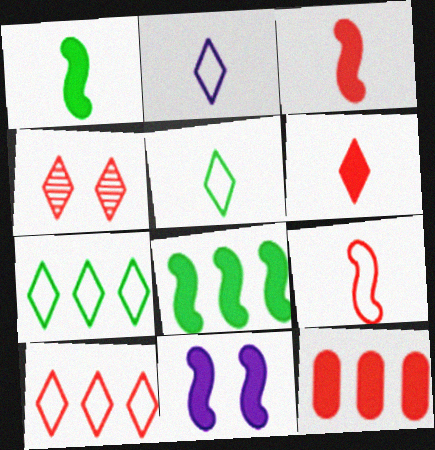[[3, 8, 11], 
[4, 6, 10], 
[4, 9, 12]]